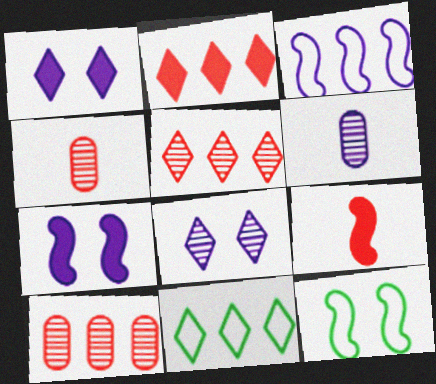[[1, 3, 6], 
[2, 6, 12], 
[4, 7, 11]]